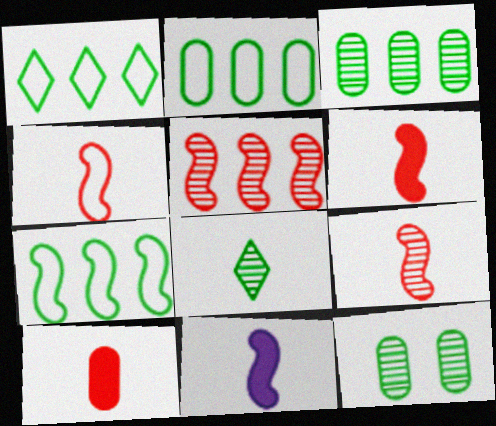[[1, 2, 7], 
[4, 6, 9]]